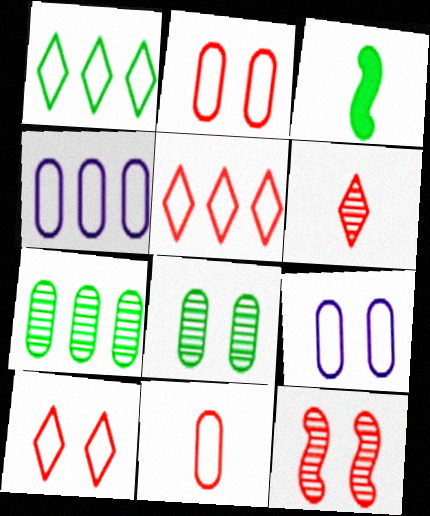[[1, 3, 8]]